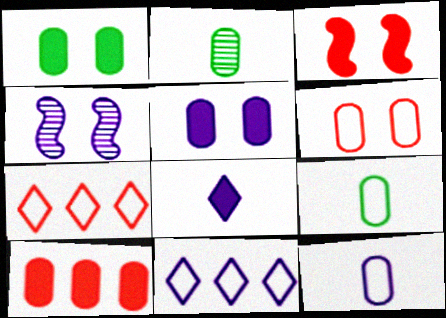[[2, 3, 11]]